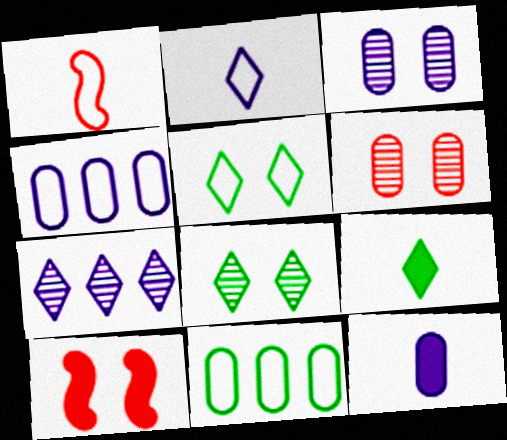[[1, 4, 5], 
[3, 4, 12], 
[3, 5, 10], 
[6, 11, 12]]